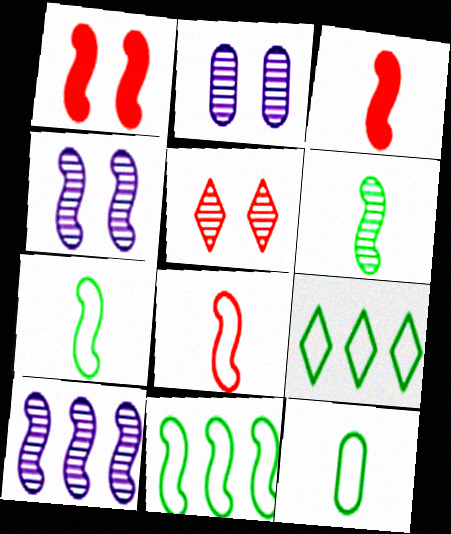[[1, 7, 10], 
[2, 3, 9], 
[3, 4, 11]]